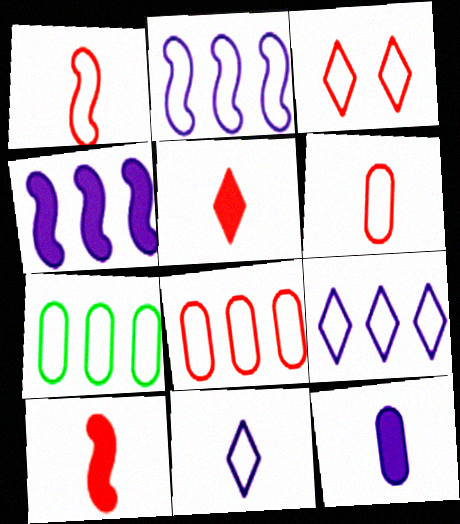[[1, 3, 8]]